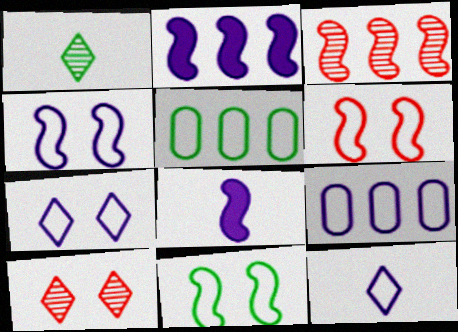[[3, 8, 11], 
[4, 6, 11], 
[4, 9, 12], 
[5, 6, 12], 
[5, 8, 10]]